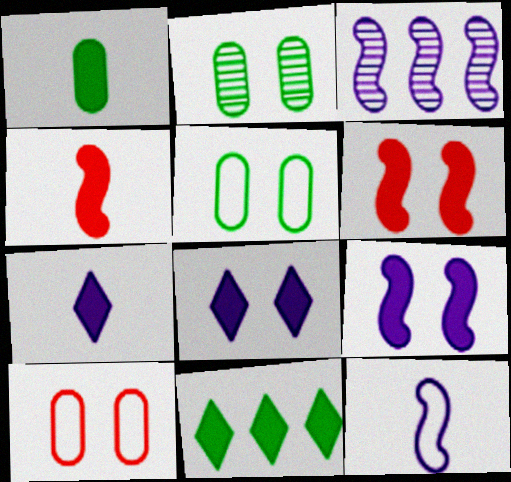[[1, 4, 7], 
[3, 9, 12]]